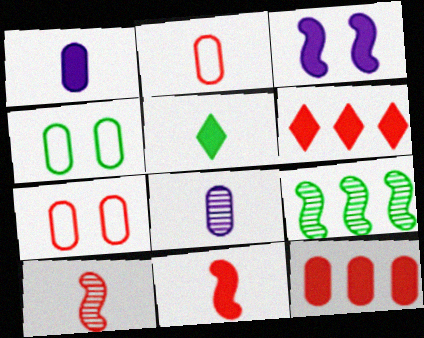[[1, 5, 11], 
[3, 5, 12], 
[4, 5, 9], 
[4, 8, 12], 
[6, 7, 10]]